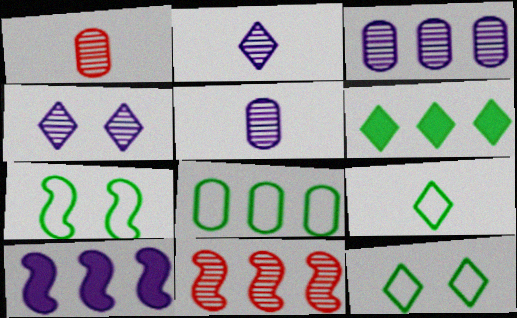[[1, 10, 12], 
[7, 8, 9]]